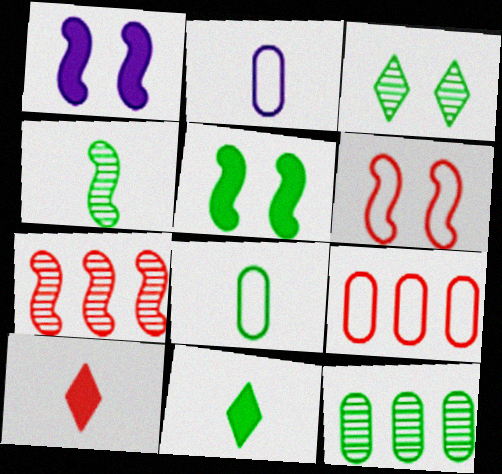[[2, 4, 10], 
[3, 4, 12], 
[4, 8, 11]]